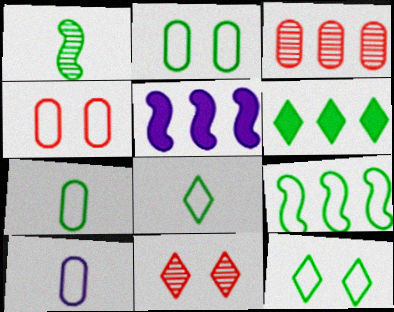[[1, 2, 6], 
[2, 8, 9], 
[5, 7, 11], 
[7, 9, 12]]